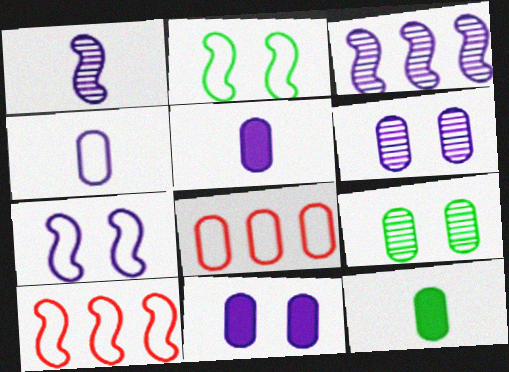[[5, 8, 9], 
[6, 8, 12]]